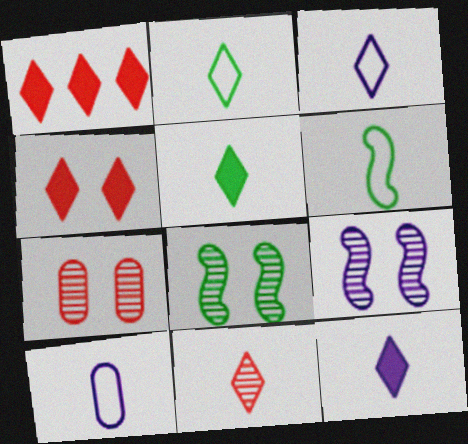[[1, 8, 10], 
[2, 11, 12], 
[3, 5, 11]]